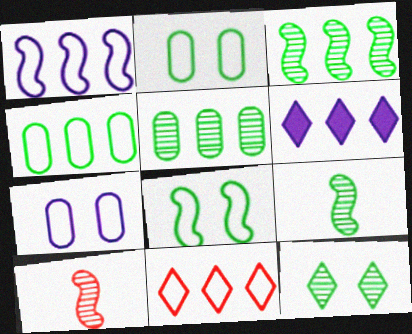[[1, 4, 11], 
[2, 6, 10], 
[5, 9, 12]]